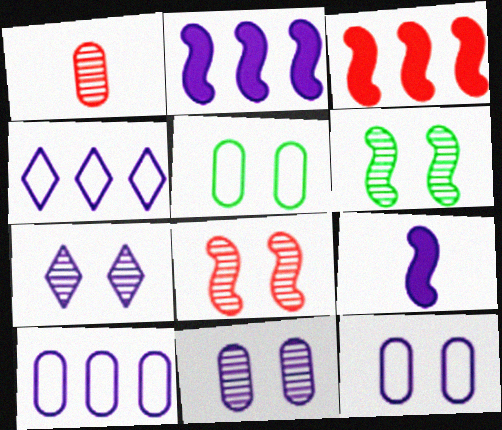[[4, 9, 11], 
[7, 9, 10]]